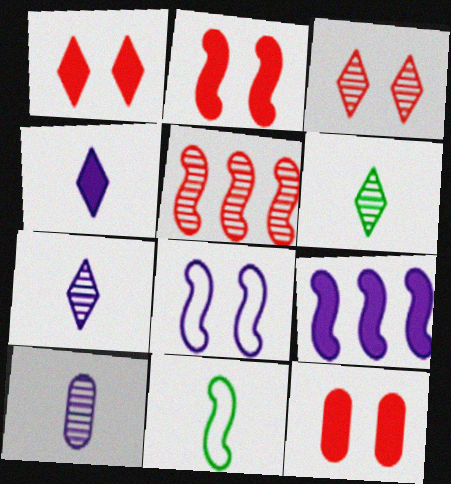[[1, 2, 12]]